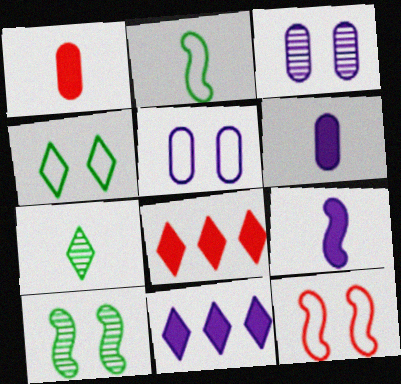[[2, 3, 8], 
[4, 5, 12]]